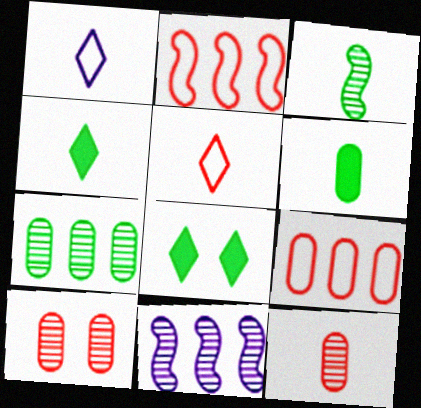[]